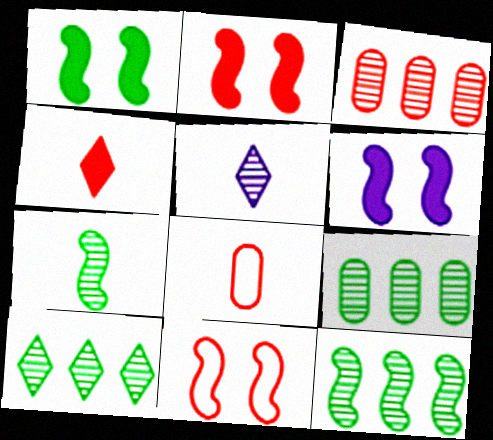[[1, 2, 6], 
[3, 4, 11], 
[6, 8, 10], 
[9, 10, 12]]